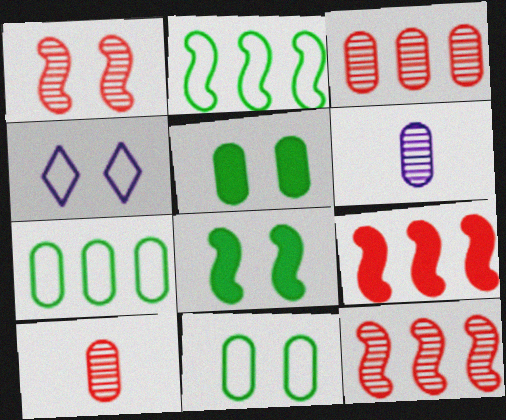[[1, 4, 5]]